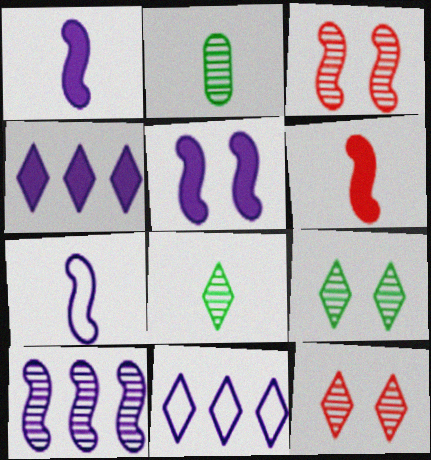[[2, 10, 12], 
[5, 7, 10]]